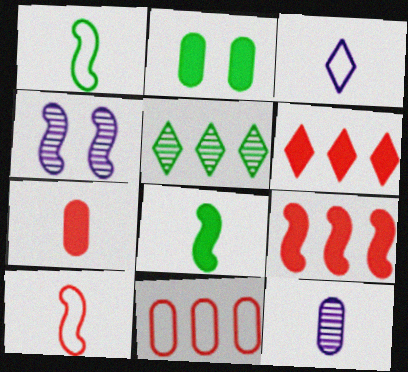[[1, 2, 5], 
[1, 4, 9], 
[2, 11, 12]]